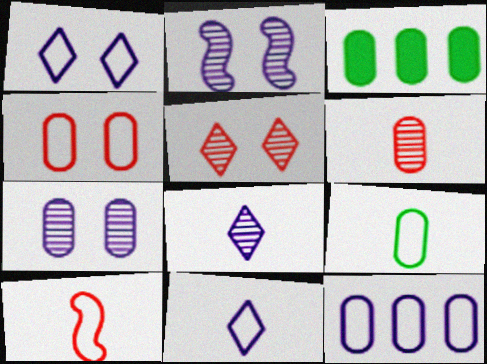[[4, 9, 12], 
[9, 10, 11]]